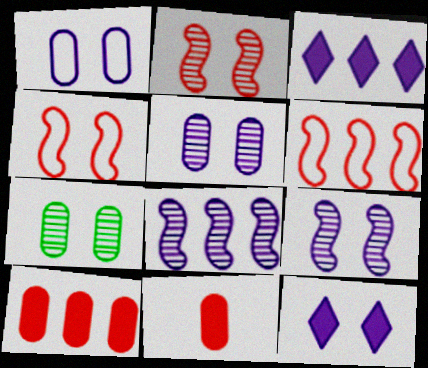[[1, 9, 12], 
[4, 7, 12]]